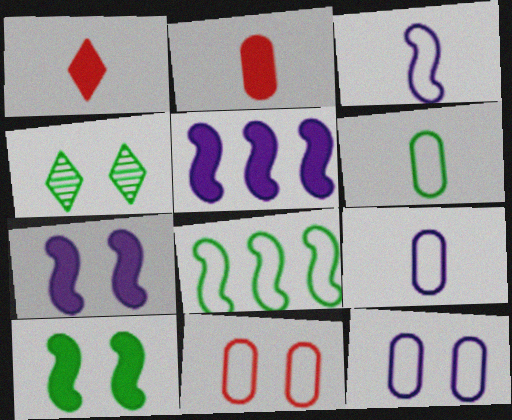[[4, 7, 11]]